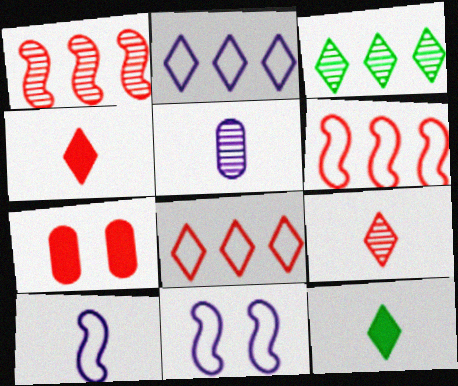[[3, 7, 10], 
[6, 7, 9]]